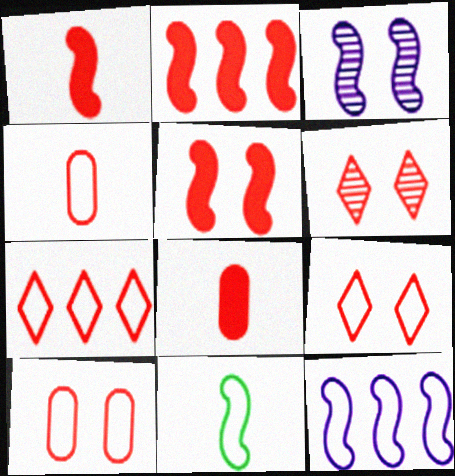[[1, 2, 5], 
[2, 3, 11], 
[2, 4, 6], 
[5, 6, 10]]